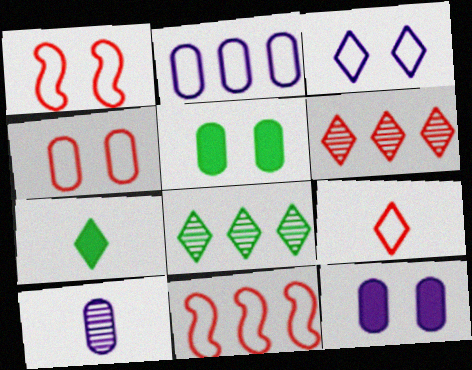[[2, 10, 12], 
[3, 6, 7], 
[4, 9, 11]]